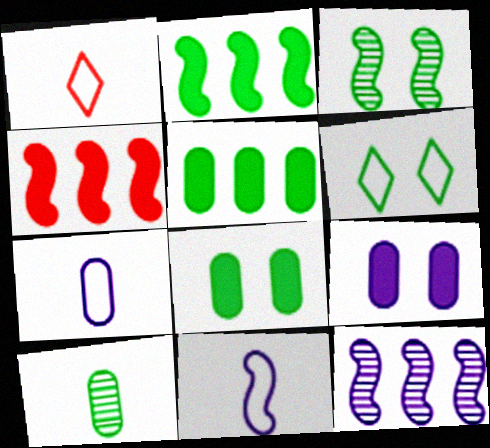[[1, 8, 12], 
[2, 6, 10], 
[3, 4, 11], 
[3, 6, 8]]